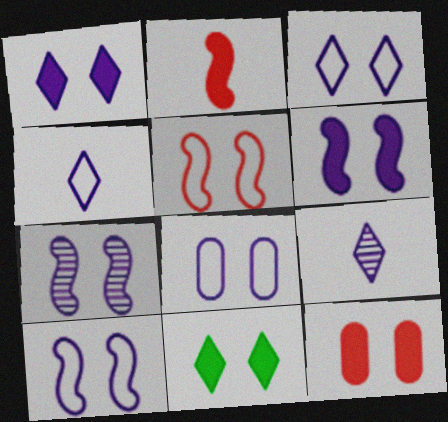[[1, 7, 8], 
[3, 8, 10], 
[6, 7, 10], 
[6, 11, 12]]